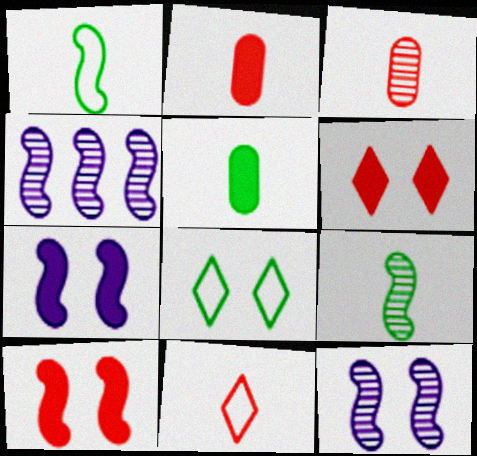[[1, 4, 10], 
[2, 4, 8]]